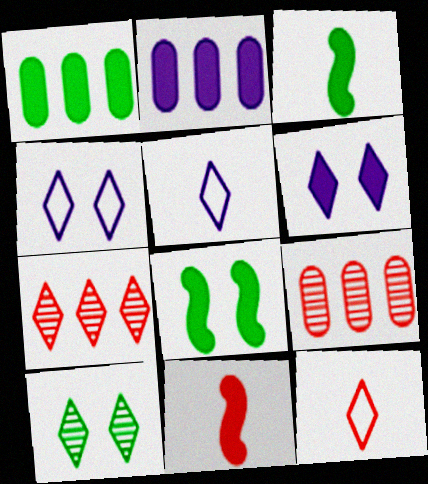[[1, 6, 11], 
[3, 4, 9], 
[5, 8, 9]]